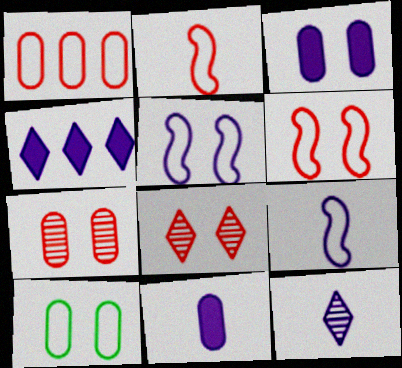[[3, 7, 10], 
[9, 11, 12]]